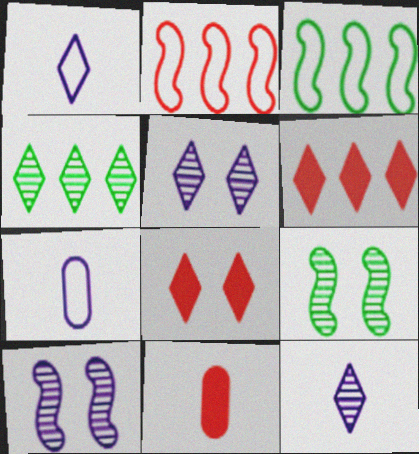[[1, 4, 8], 
[3, 5, 11], 
[6, 7, 9]]